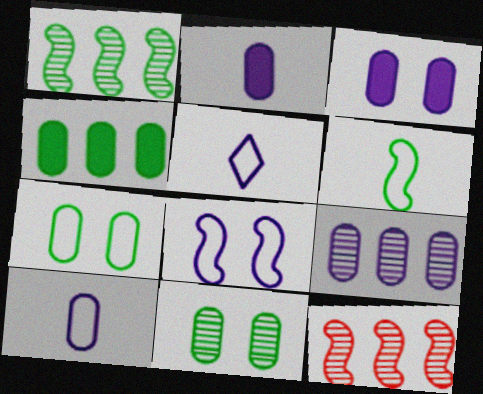[[3, 9, 10]]